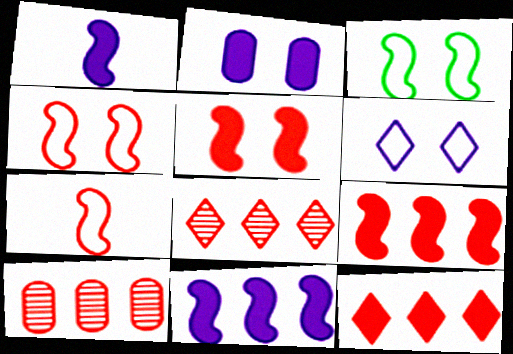[]